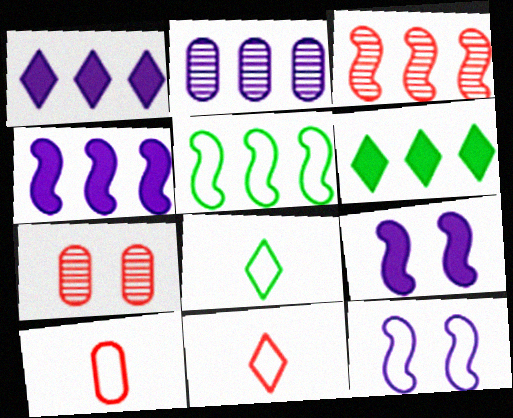[[3, 4, 5], 
[4, 7, 8]]